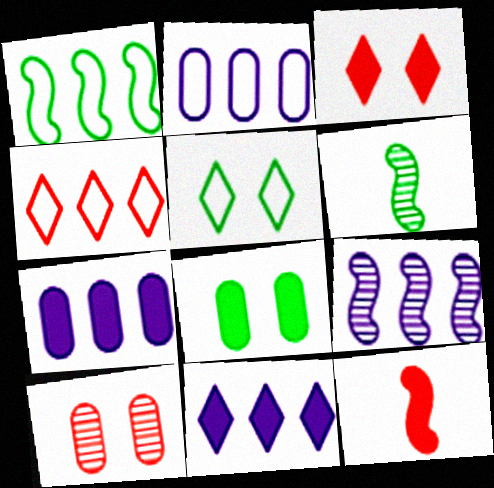[[1, 2, 4], 
[2, 3, 6], 
[2, 9, 11], 
[4, 10, 12], 
[8, 11, 12]]